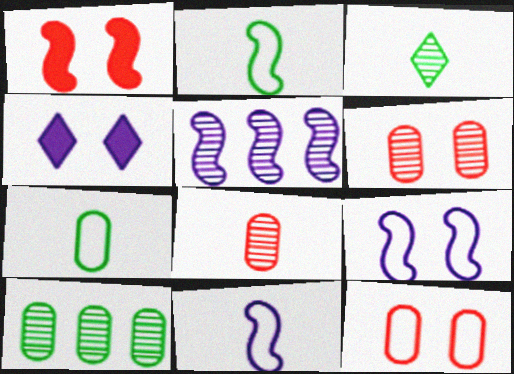[[1, 2, 5], 
[3, 5, 6]]